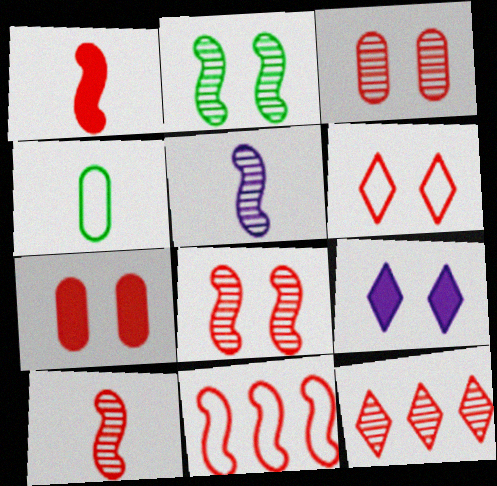[[1, 8, 11], 
[3, 10, 12], 
[6, 7, 8]]